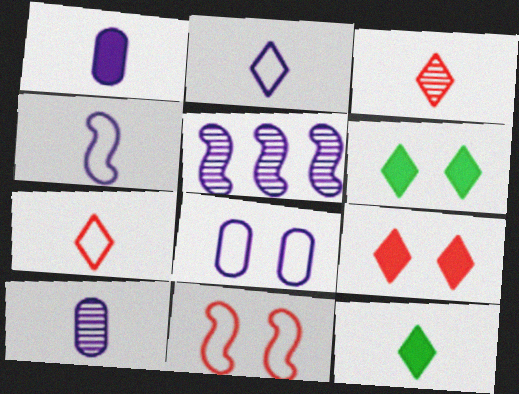[[2, 3, 12]]